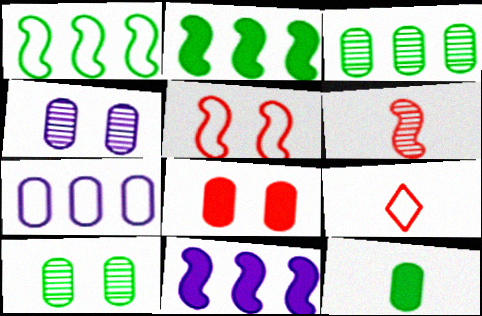[[2, 4, 9], 
[9, 10, 11]]